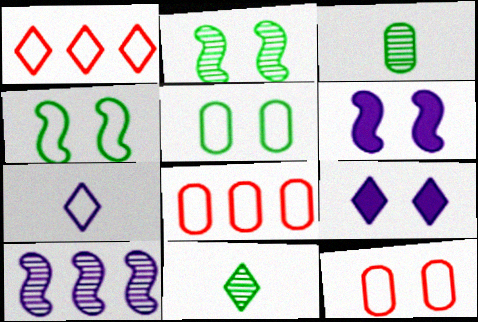[[1, 3, 6], 
[1, 9, 11], 
[2, 9, 12], 
[4, 7, 8], 
[6, 8, 11]]